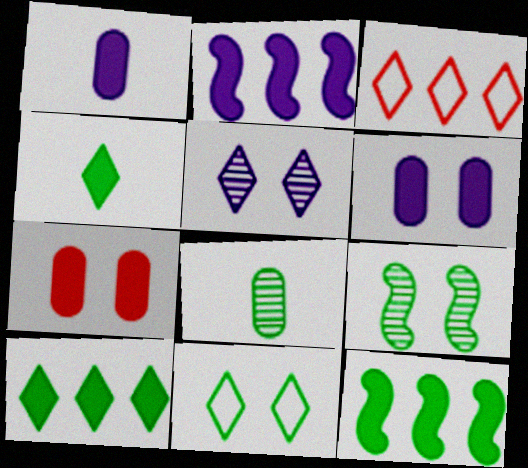[[1, 3, 9], 
[2, 4, 7], 
[3, 4, 5], 
[8, 11, 12]]